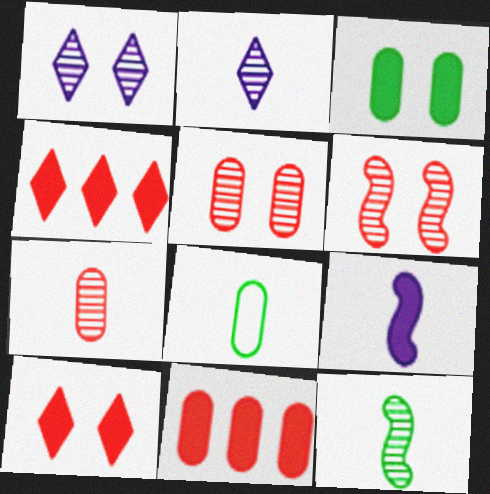[[2, 7, 12], 
[3, 4, 9]]